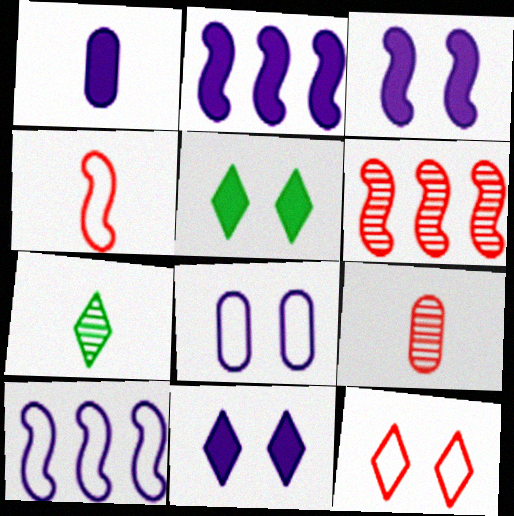[[1, 2, 11], 
[1, 4, 7], 
[5, 9, 10]]